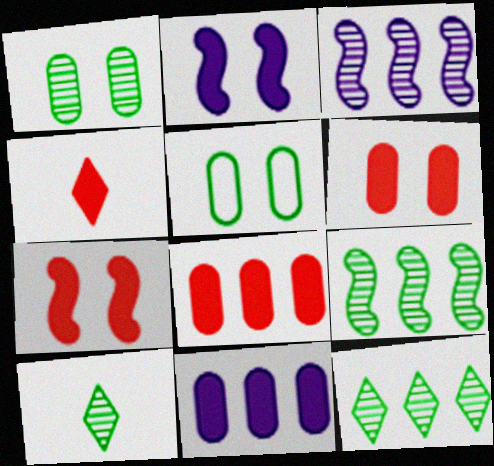[[1, 9, 10], 
[3, 4, 5], 
[4, 7, 8]]